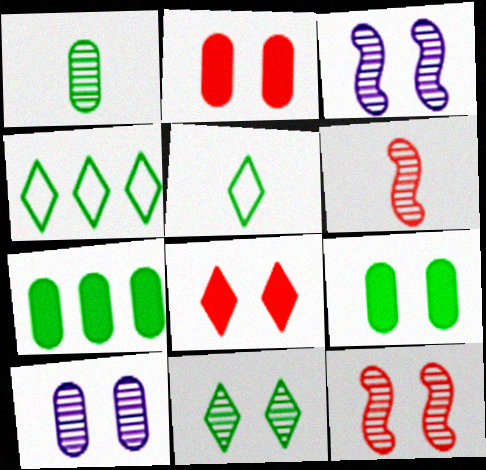[[10, 11, 12]]